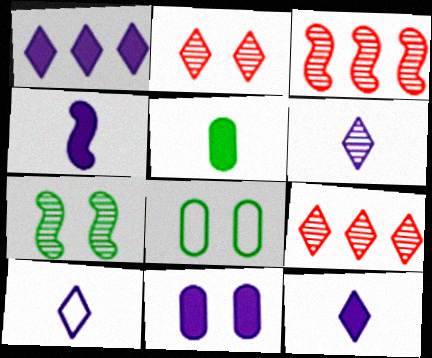[[1, 4, 11], 
[3, 8, 12], 
[4, 8, 9], 
[6, 10, 12]]